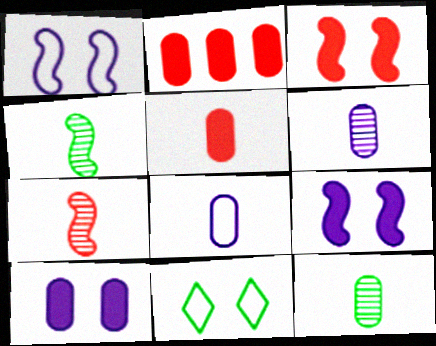[[5, 8, 12]]